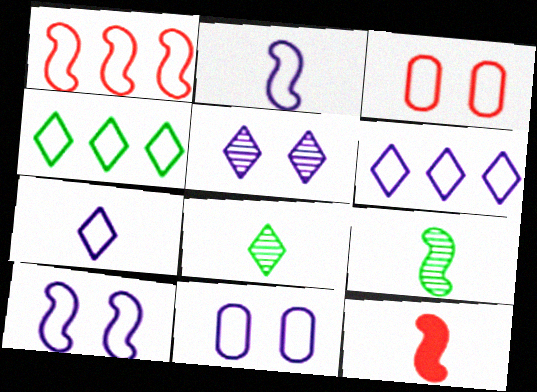[[2, 3, 4], 
[2, 6, 11], 
[2, 9, 12]]